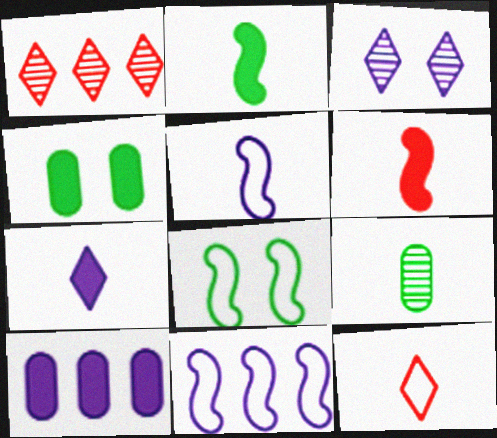[[1, 4, 5], 
[3, 5, 10]]